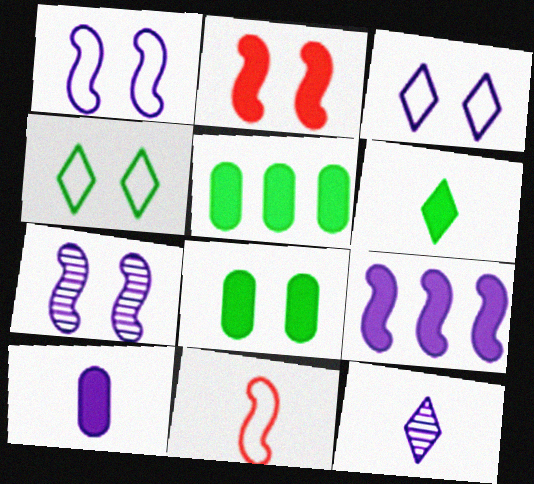[]